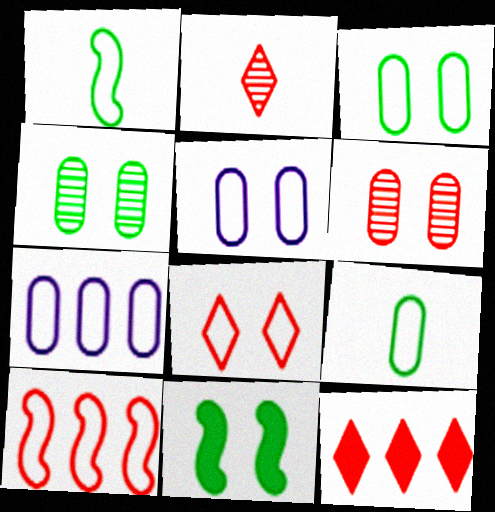[[1, 7, 8], 
[2, 7, 11], 
[2, 8, 12]]